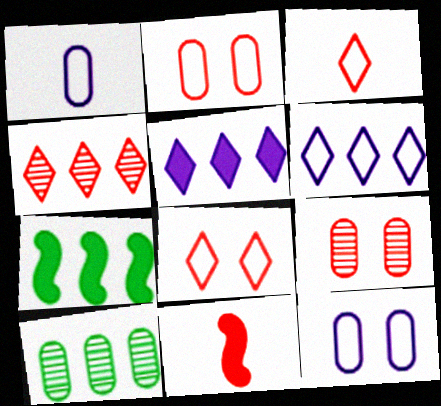[[2, 4, 11]]